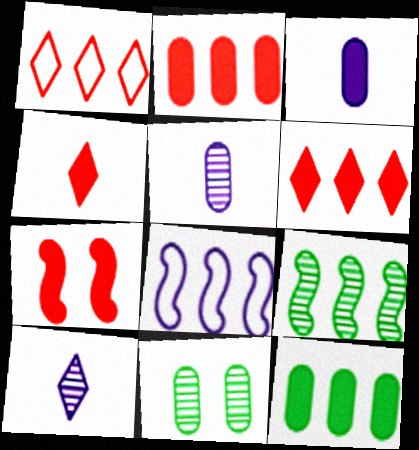[[2, 4, 7], 
[4, 8, 11]]